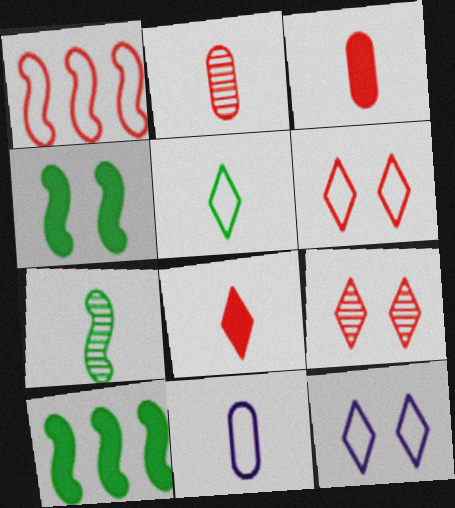[[1, 3, 9], 
[2, 10, 12], 
[7, 8, 11], 
[9, 10, 11]]